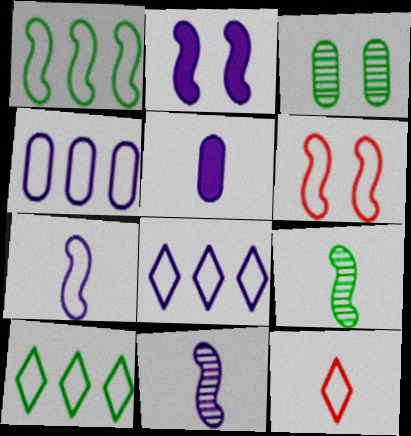[[1, 6, 7], 
[5, 9, 12]]